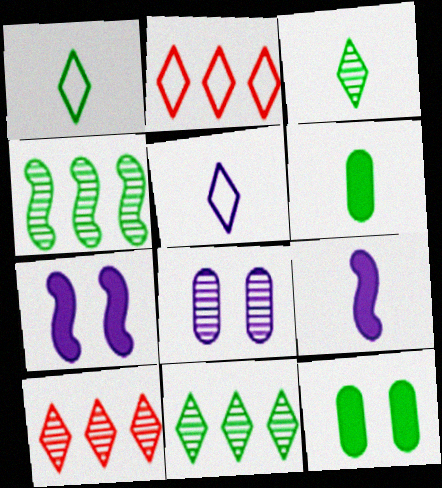[[1, 4, 12]]